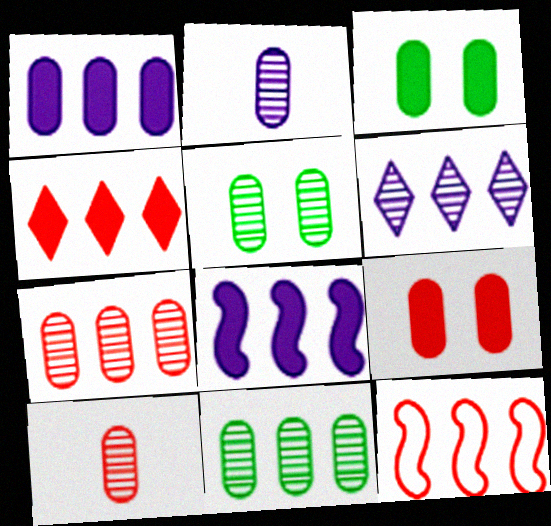[[2, 5, 7], 
[4, 7, 12]]